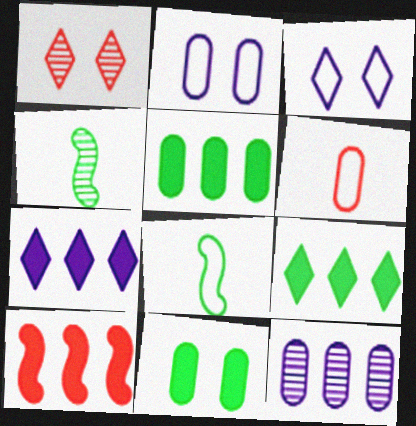[[1, 4, 12], 
[1, 6, 10], 
[5, 7, 10], 
[6, 11, 12]]